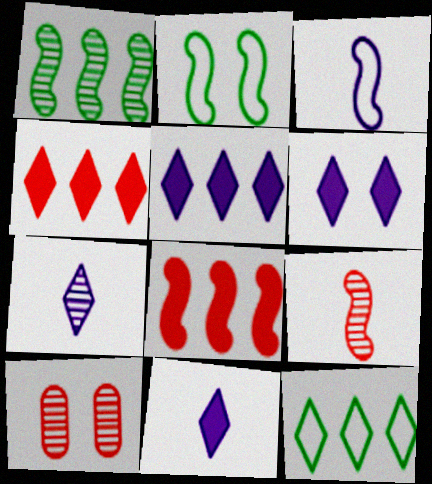[[1, 7, 10], 
[2, 6, 10], 
[5, 6, 11]]